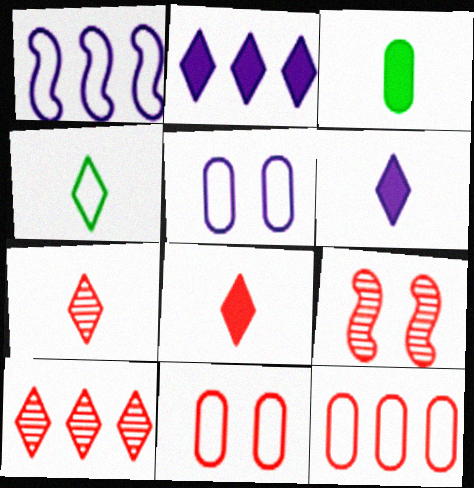[[1, 4, 11], 
[4, 6, 7], 
[8, 9, 12]]